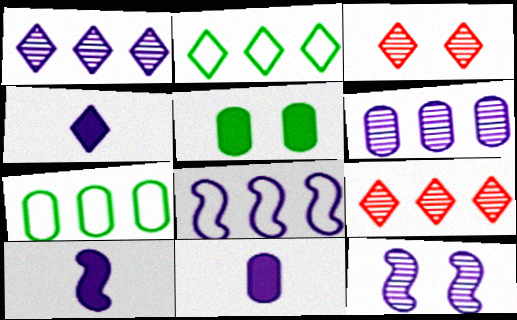[[2, 3, 4], 
[3, 7, 10], 
[4, 10, 11], 
[8, 10, 12]]